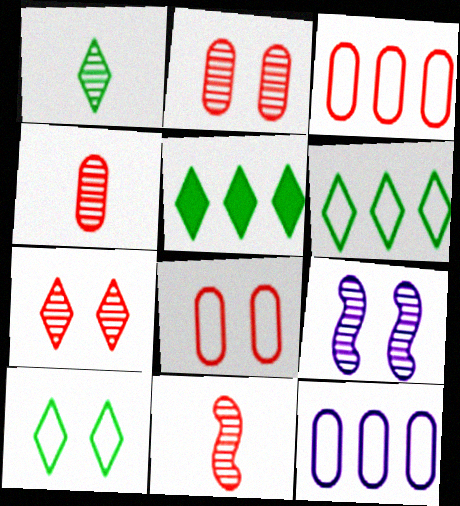[[1, 5, 10]]